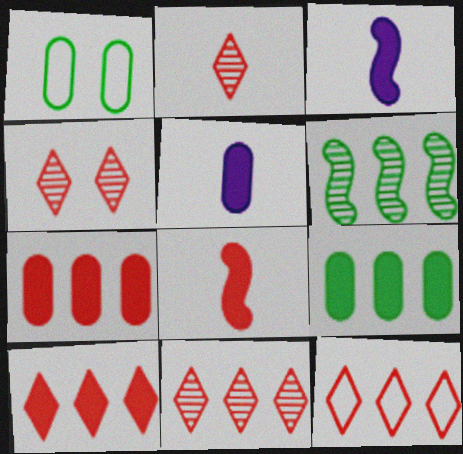[[1, 3, 11], 
[2, 4, 11], 
[10, 11, 12]]